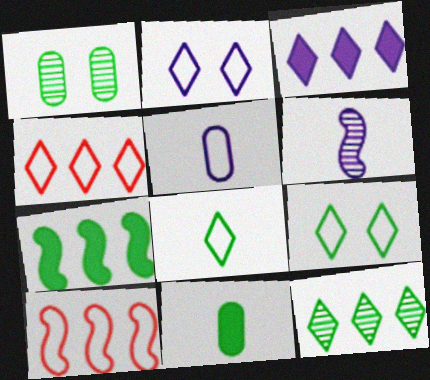[[1, 7, 8], 
[2, 4, 8], 
[3, 4, 12], 
[5, 9, 10]]